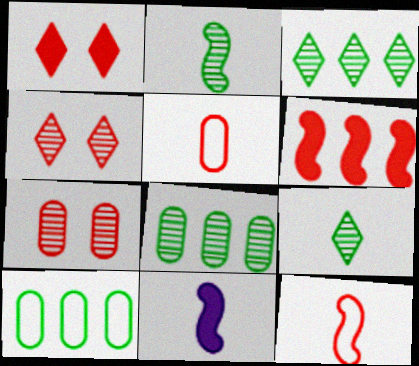[[2, 11, 12], 
[4, 5, 6], 
[4, 10, 11], 
[5, 9, 11]]